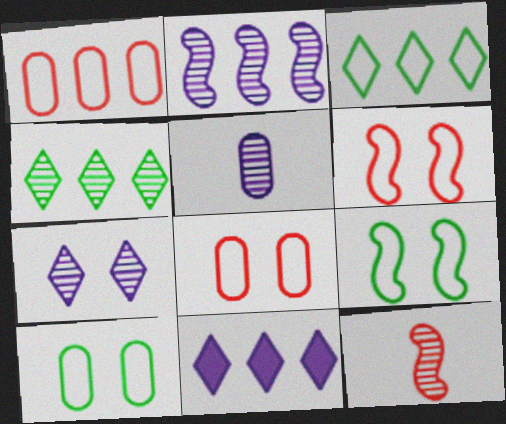[[2, 5, 7], 
[10, 11, 12]]